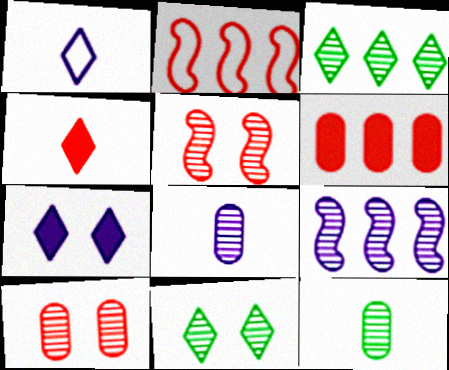[[2, 4, 10], 
[2, 7, 12], 
[3, 5, 8]]